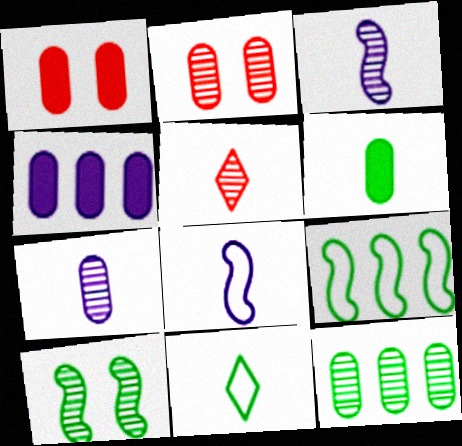[[1, 4, 6], 
[2, 7, 12], 
[5, 6, 8]]